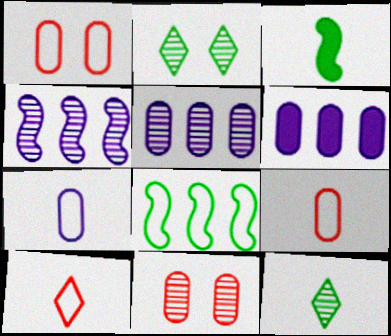[[4, 11, 12]]